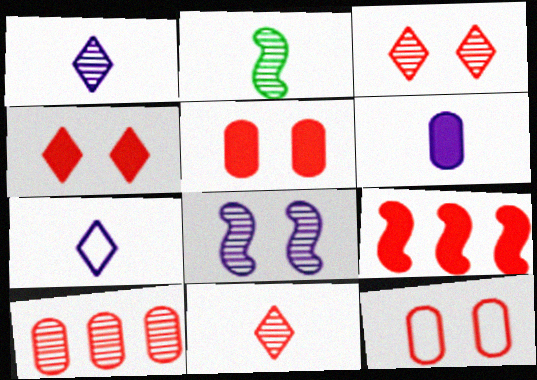[[9, 11, 12]]